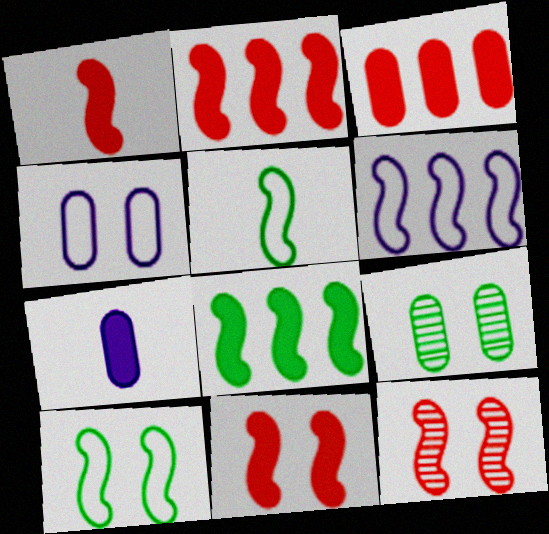[[1, 2, 11]]